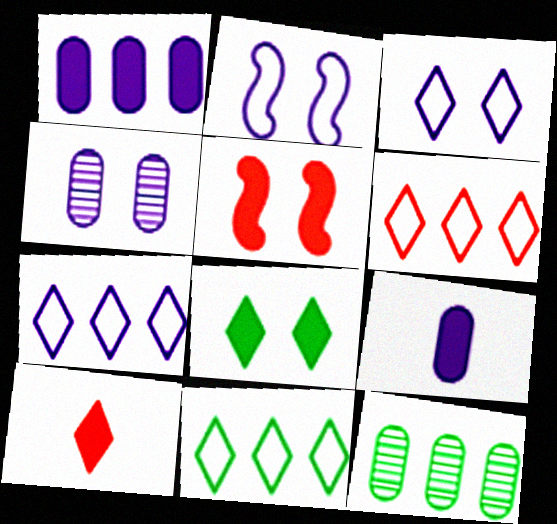[[2, 10, 12], 
[6, 7, 11]]